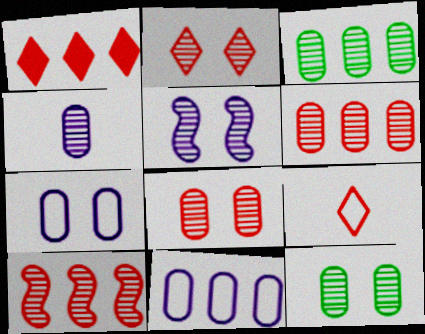[[1, 2, 9], 
[2, 5, 12], 
[3, 4, 8], 
[4, 6, 12]]